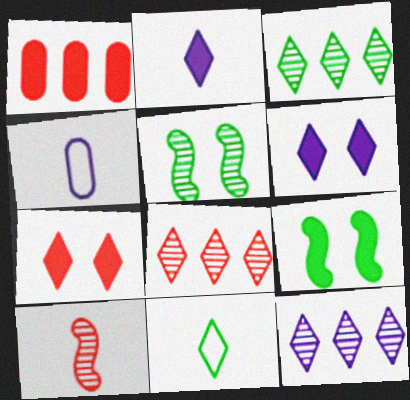[[1, 2, 9], 
[3, 8, 12], 
[4, 8, 9], 
[6, 8, 11], 
[7, 11, 12]]